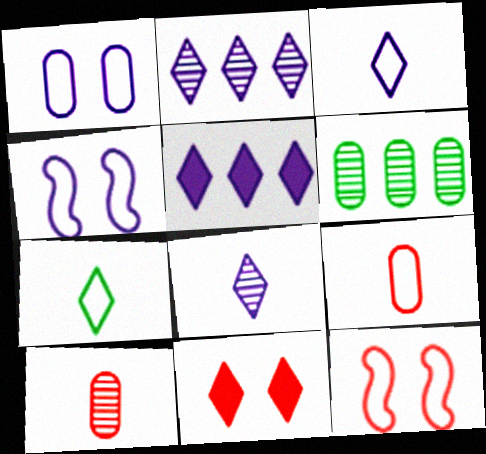[[2, 7, 11]]